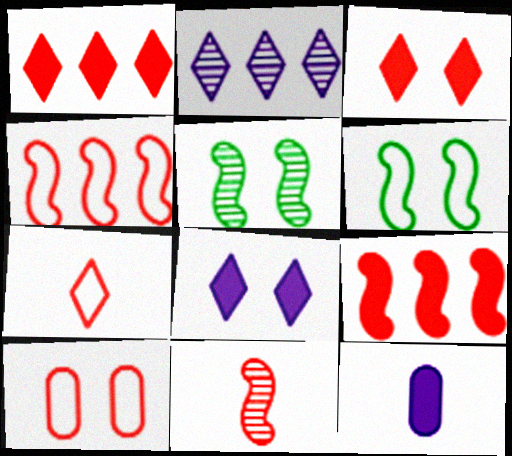[[1, 10, 11], 
[4, 7, 10], 
[5, 8, 10]]